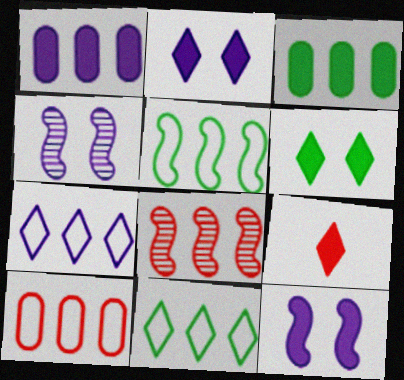[[1, 8, 11], 
[3, 7, 8], 
[3, 9, 12], 
[5, 7, 10]]